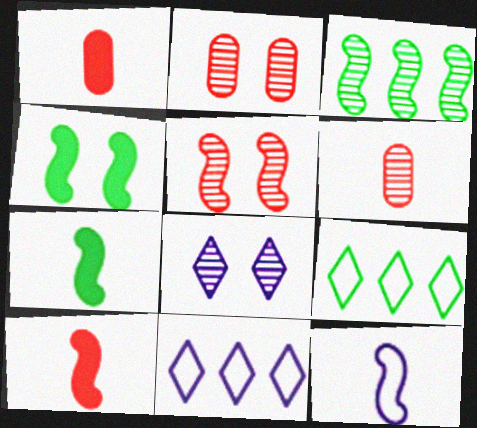[[2, 7, 11], 
[3, 6, 8], 
[4, 6, 11]]